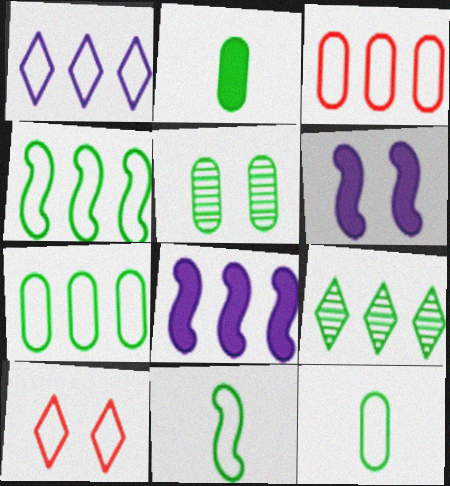[[1, 3, 4], 
[2, 5, 7], 
[3, 8, 9], 
[5, 6, 10]]